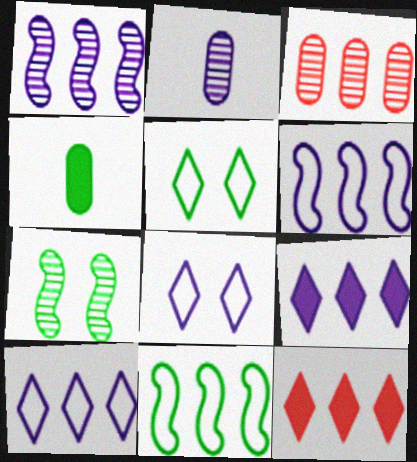[[3, 9, 11]]